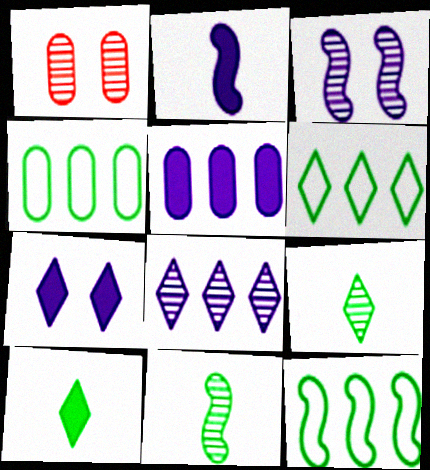[[1, 2, 6], 
[1, 8, 11], 
[2, 5, 7], 
[4, 6, 12]]